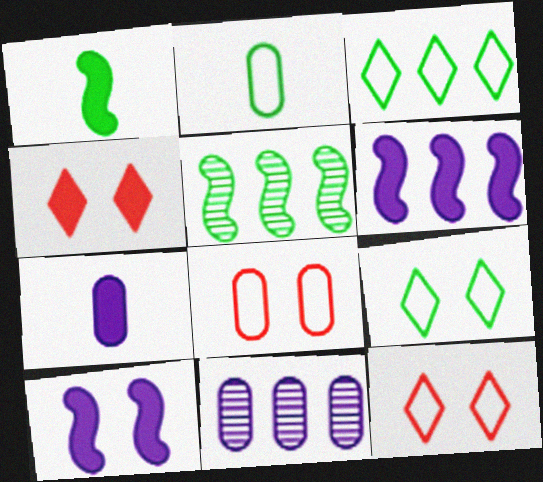[[1, 11, 12], 
[5, 7, 12]]